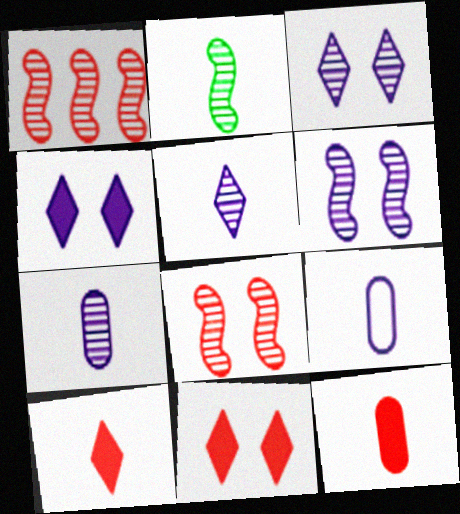[[1, 2, 6], 
[2, 9, 10]]